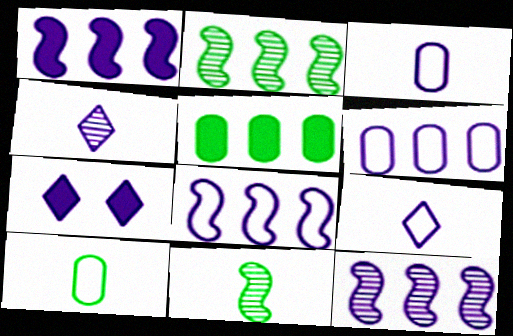[[1, 8, 12], 
[3, 7, 12]]